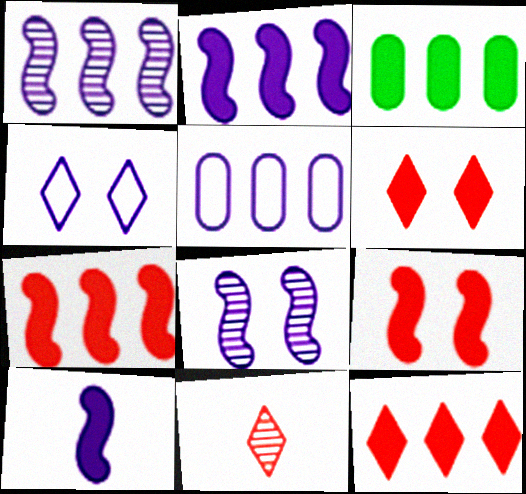[[2, 3, 12], 
[3, 6, 10]]